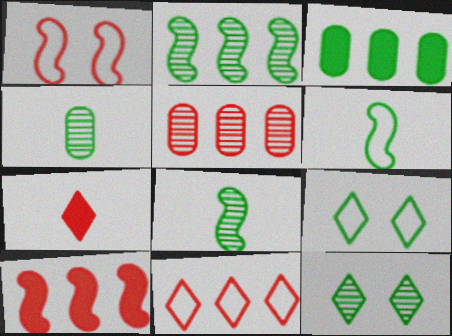[[1, 5, 7], 
[2, 4, 12], 
[3, 6, 12], 
[3, 8, 9], 
[5, 10, 11]]